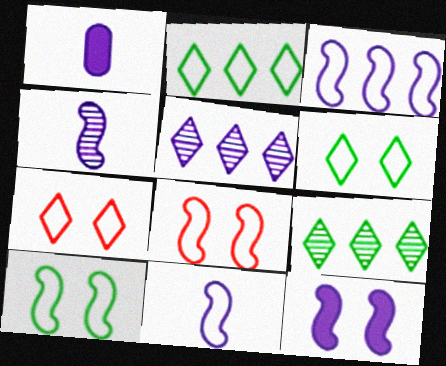[[1, 8, 9], 
[3, 4, 12]]